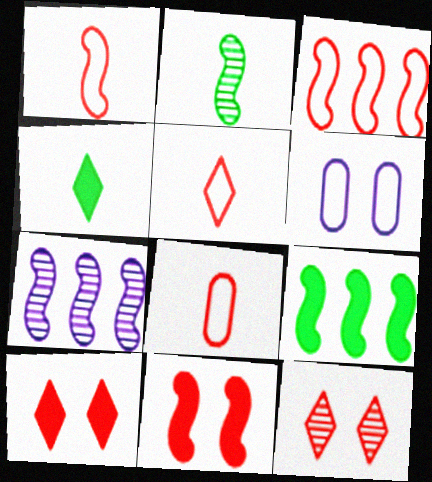[[1, 5, 8], 
[3, 7, 9]]